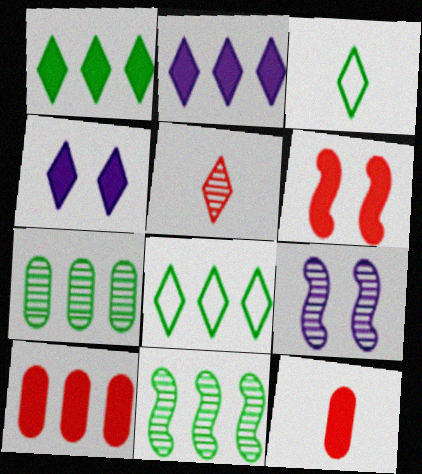[[3, 9, 10], 
[4, 5, 8], 
[5, 7, 9], 
[8, 9, 12]]